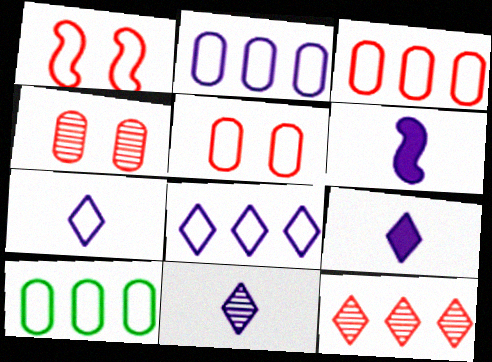[[1, 7, 10], 
[2, 3, 10], 
[7, 9, 11]]